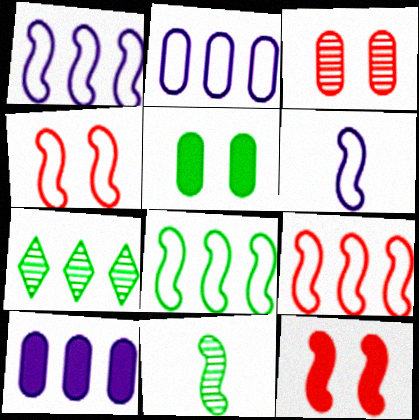[[1, 8, 9], 
[1, 11, 12], 
[4, 6, 8], 
[7, 9, 10]]